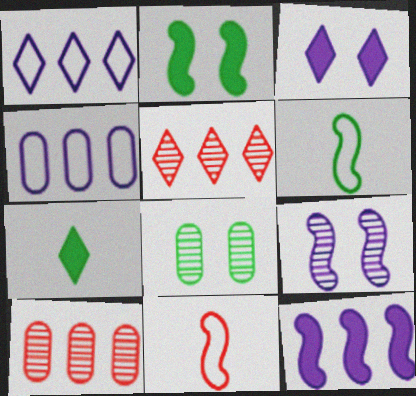[[3, 6, 10]]